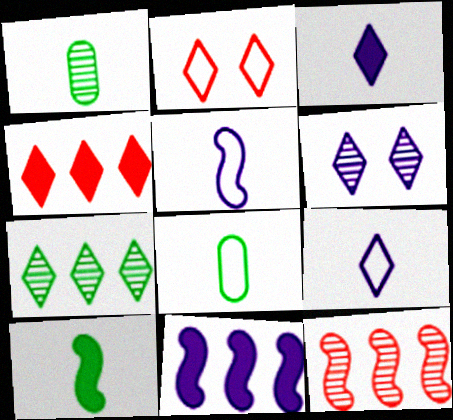[[1, 2, 11], 
[1, 6, 12], 
[2, 3, 7]]